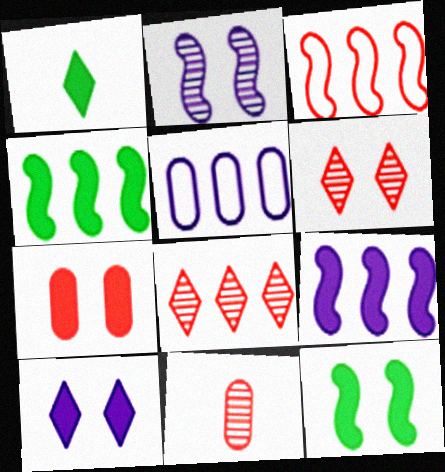[[1, 7, 9], 
[4, 5, 8], 
[7, 10, 12]]